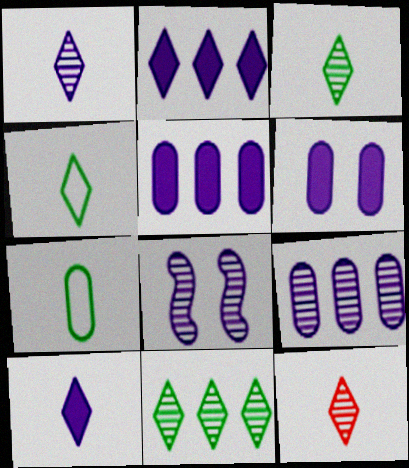[[1, 3, 12], 
[1, 8, 9], 
[4, 10, 12]]